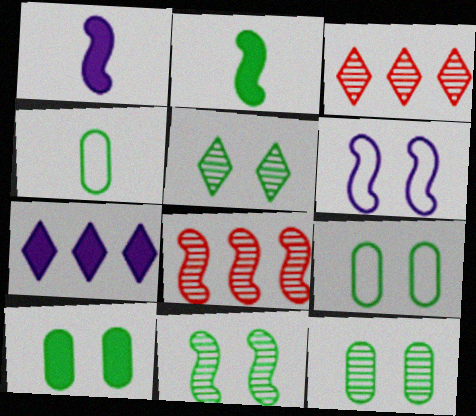[[1, 3, 9], 
[2, 6, 8], 
[5, 11, 12], 
[9, 10, 12]]